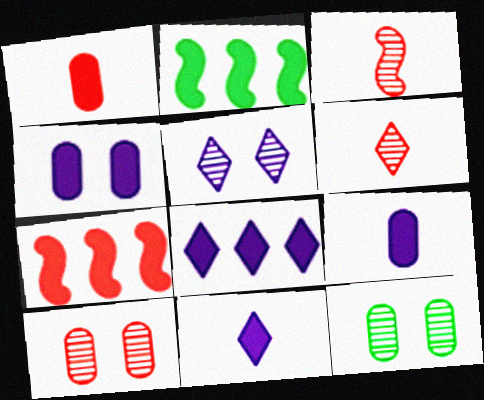[]